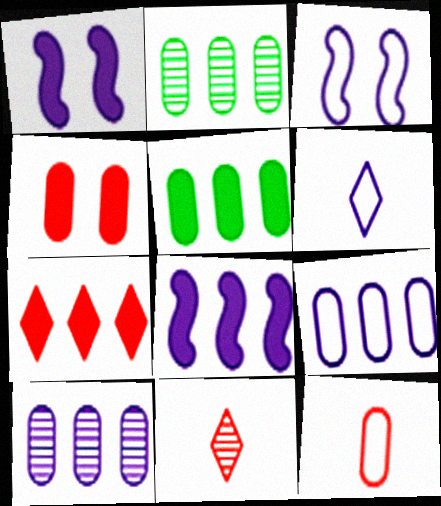[[1, 6, 10], 
[3, 5, 11], 
[3, 6, 9], 
[5, 7, 8]]